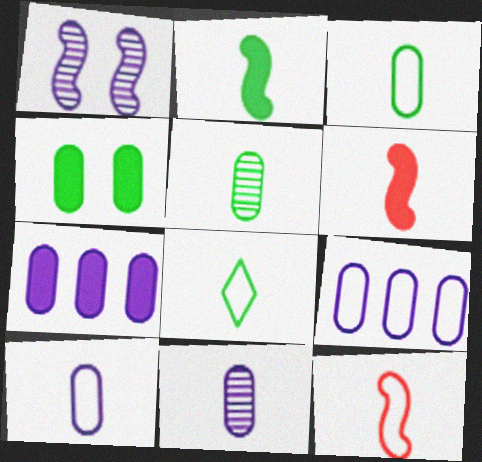[[2, 5, 8], 
[6, 8, 11], 
[8, 10, 12]]